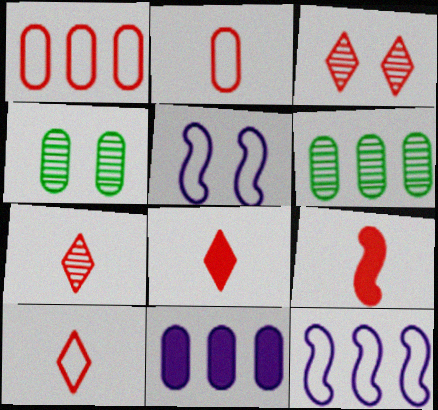[[1, 3, 9], 
[1, 6, 11], 
[2, 4, 11], 
[2, 7, 9], 
[4, 8, 12], 
[5, 6, 8], 
[7, 8, 10]]